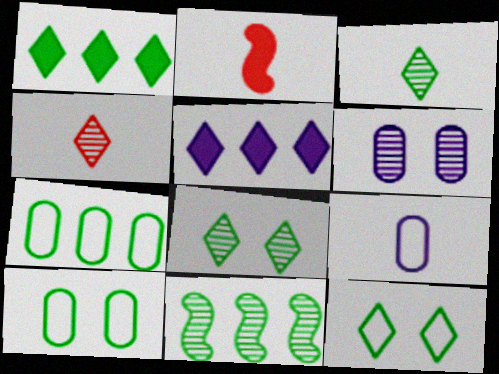[[1, 3, 12], 
[1, 7, 11], 
[2, 3, 9], 
[4, 5, 12], 
[4, 6, 11]]